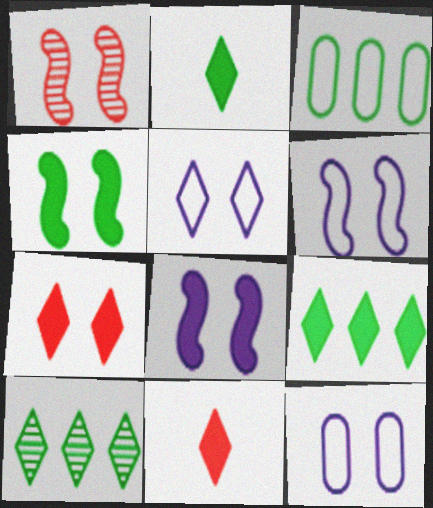[[1, 4, 6], 
[5, 6, 12], 
[5, 10, 11]]